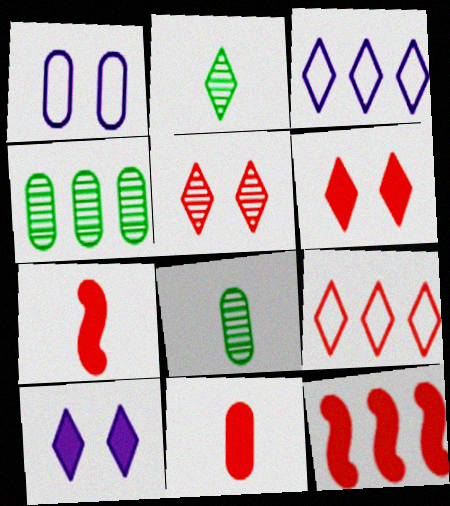[[1, 2, 12], 
[1, 4, 11], 
[2, 3, 6], 
[2, 9, 10], 
[3, 4, 12], 
[6, 11, 12]]